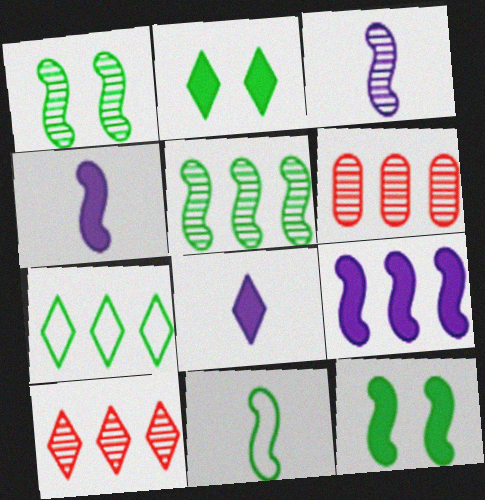[[5, 11, 12], 
[6, 7, 9]]